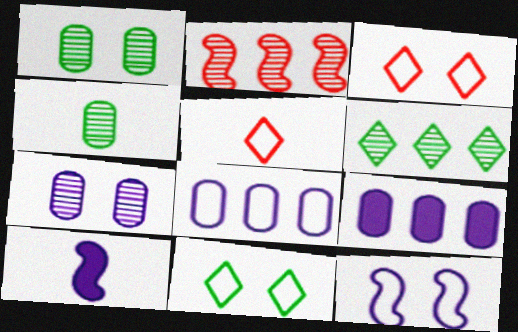[[4, 5, 10]]